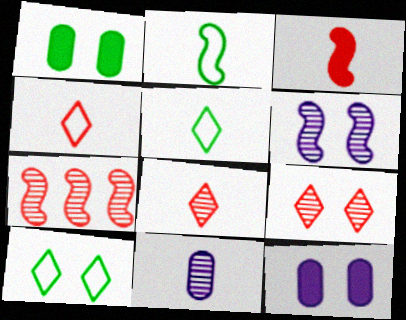[[3, 5, 11], 
[5, 7, 12]]